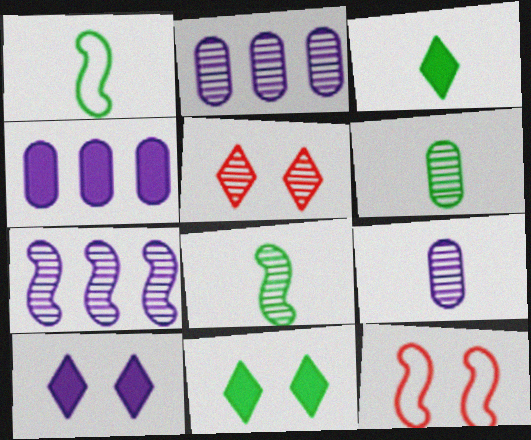[[1, 3, 6], 
[1, 4, 5], 
[2, 3, 12], 
[2, 5, 8], 
[5, 6, 7]]